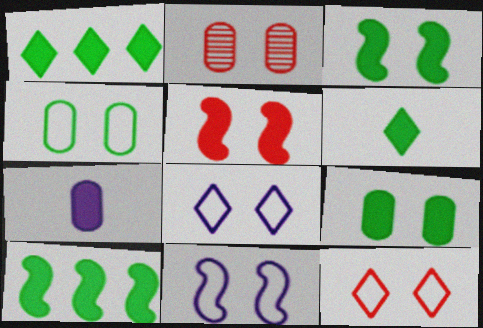[[1, 5, 7], 
[2, 3, 8], 
[2, 5, 12], 
[4, 11, 12], 
[6, 9, 10]]